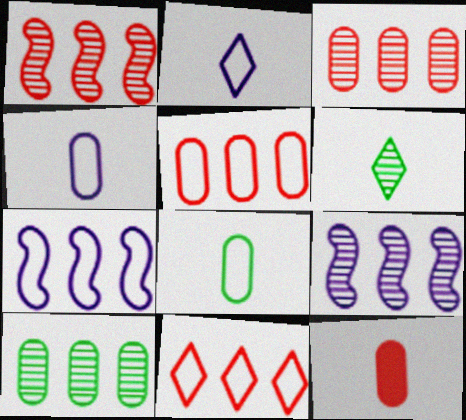[]